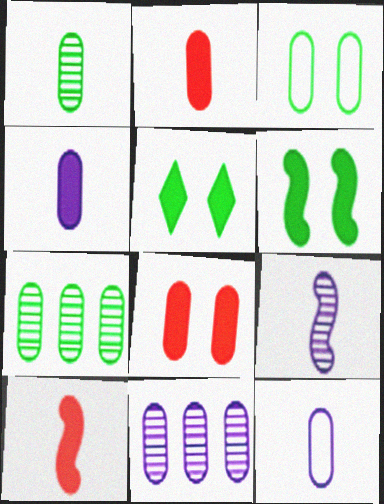[[1, 2, 12], 
[2, 3, 11], 
[7, 8, 12]]